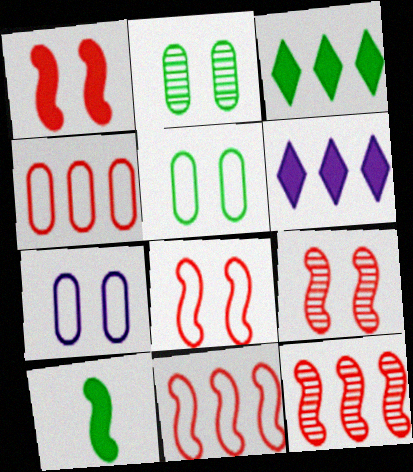[[1, 8, 9]]